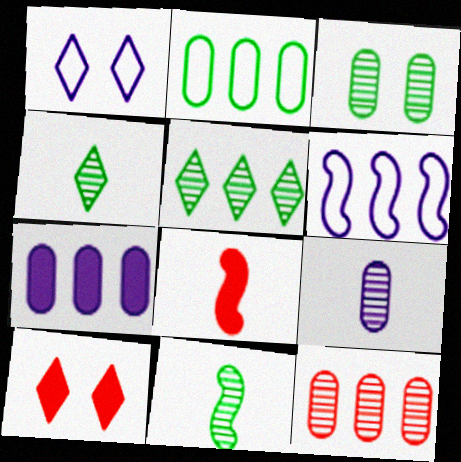[[2, 7, 12], 
[3, 5, 11], 
[3, 9, 12]]